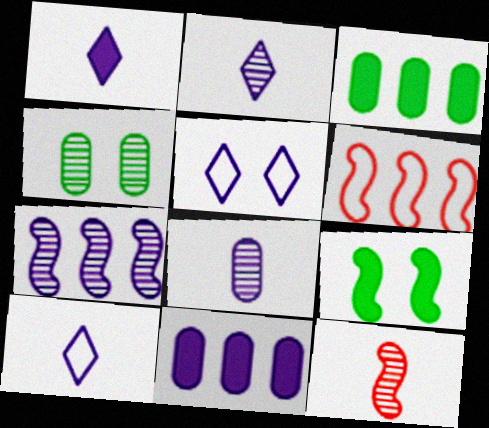[[1, 2, 10], 
[1, 4, 6], 
[3, 5, 12]]